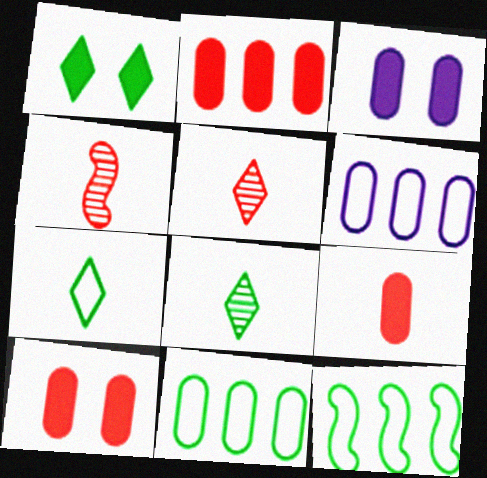[[1, 4, 6], 
[2, 9, 10], 
[3, 5, 12]]